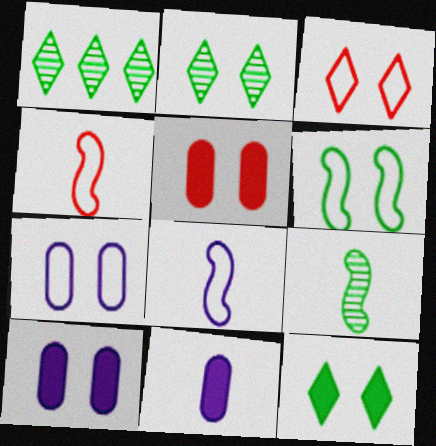[[1, 4, 10], 
[1, 5, 8], 
[3, 6, 7]]